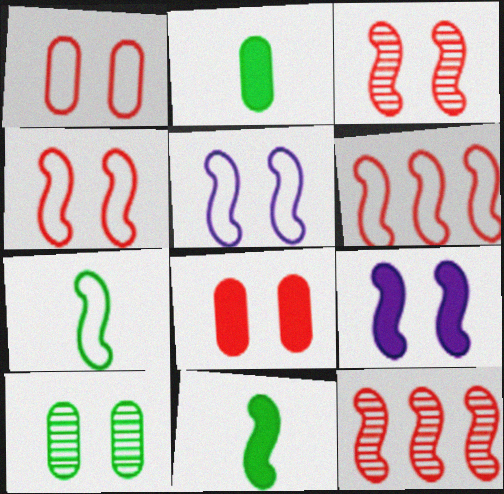[[5, 6, 7], 
[5, 11, 12], 
[7, 9, 12]]